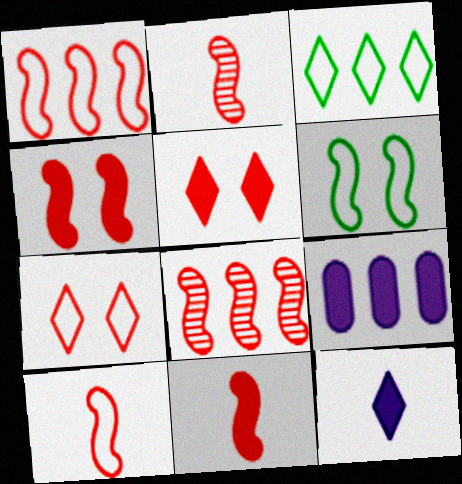[[1, 2, 4], 
[2, 10, 11], 
[3, 8, 9], 
[4, 8, 10]]